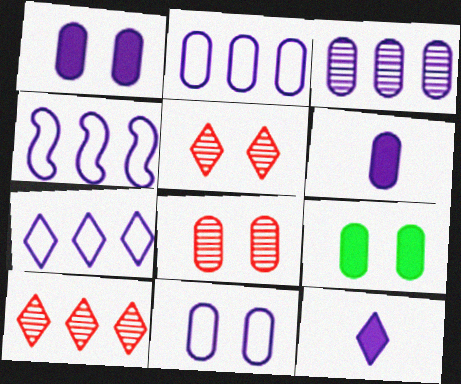[[2, 4, 7], 
[3, 6, 11], 
[8, 9, 11]]